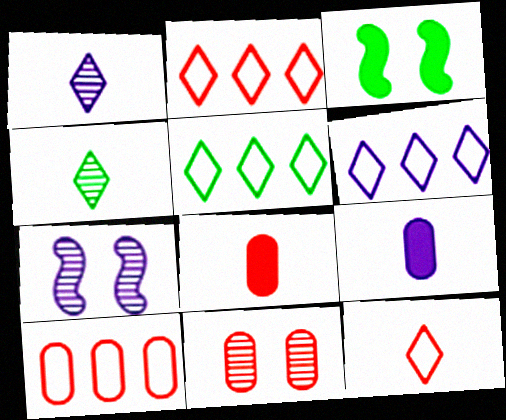[[1, 3, 10], 
[2, 5, 6], 
[5, 7, 8], 
[6, 7, 9], 
[8, 10, 11]]